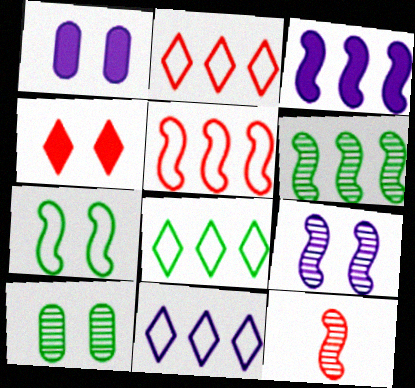[[1, 8, 12], 
[2, 8, 11], 
[3, 5, 6], 
[3, 7, 12], 
[6, 9, 12]]